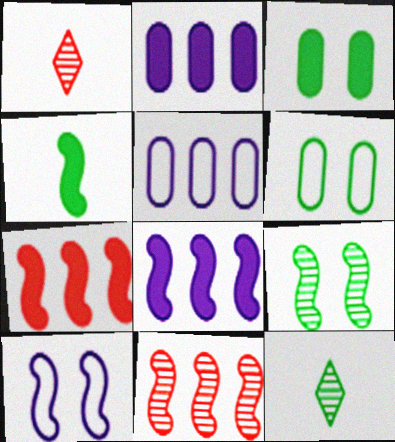[[1, 6, 8], 
[4, 10, 11]]